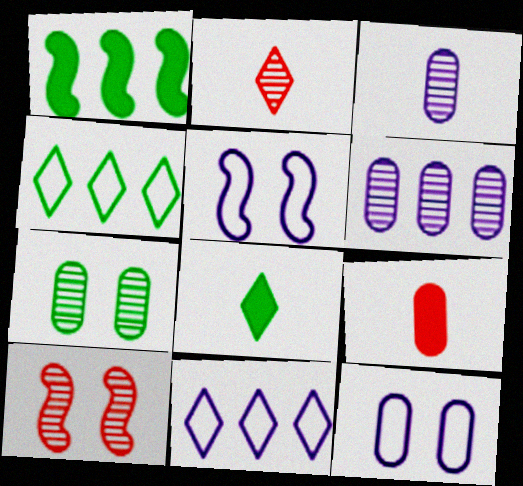[[1, 2, 12]]